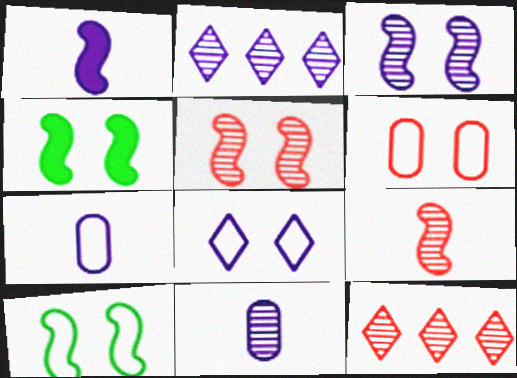[[2, 3, 11], 
[4, 7, 12], 
[6, 8, 10]]